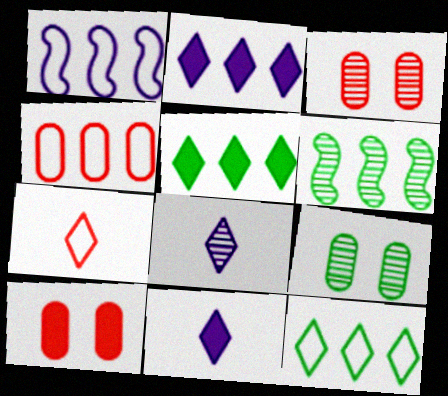[[1, 4, 12], 
[2, 4, 6], 
[3, 6, 8]]